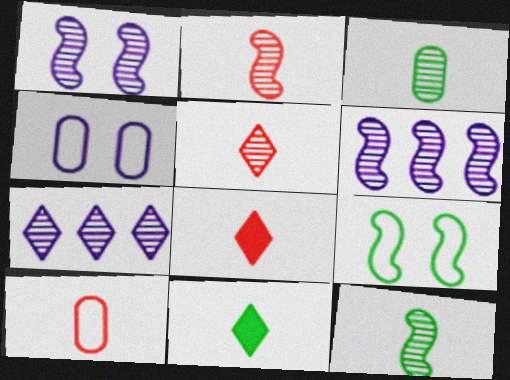[[2, 8, 10]]